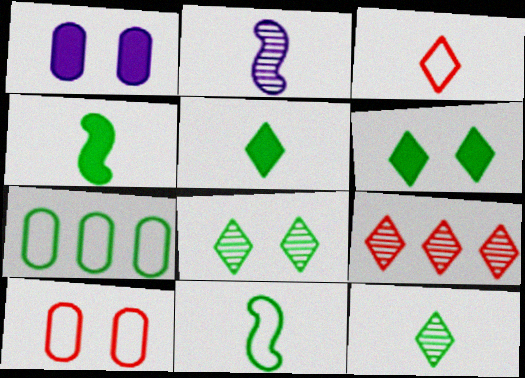[[1, 9, 11], 
[4, 7, 8]]